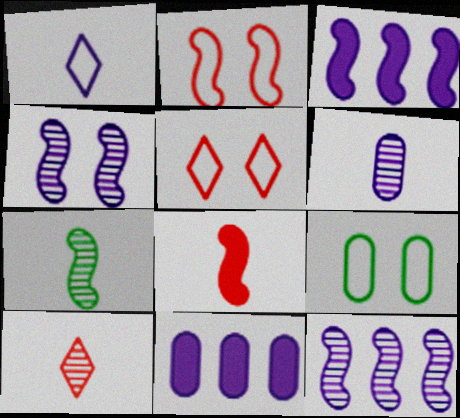[[1, 4, 11], 
[2, 3, 7], 
[3, 9, 10], 
[5, 7, 11], 
[6, 7, 10]]